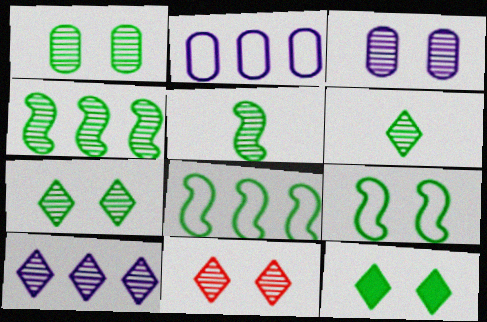[[1, 4, 6], 
[1, 9, 12], 
[6, 10, 11]]